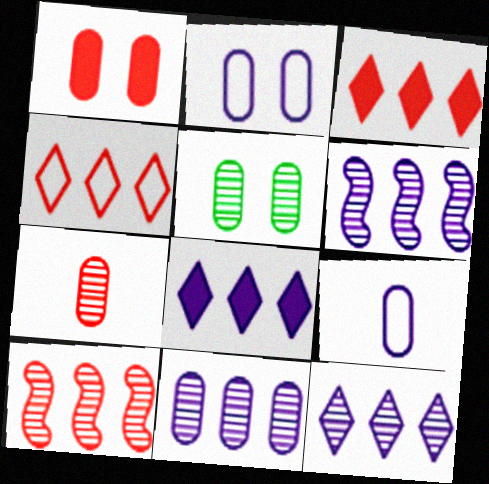[[1, 2, 5], 
[5, 7, 11], 
[6, 11, 12]]